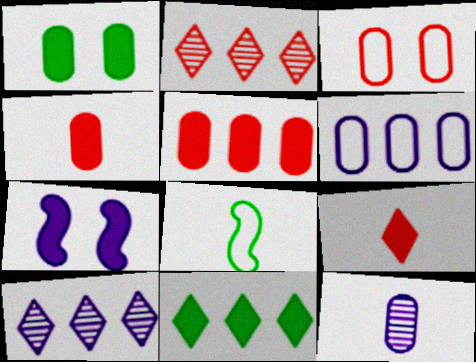[[4, 7, 11], 
[8, 9, 12]]